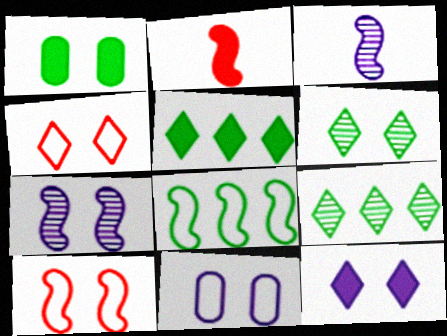[[1, 4, 7], 
[2, 7, 8], 
[2, 9, 11], 
[4, 6, 12], 
[7, 11, 12]]